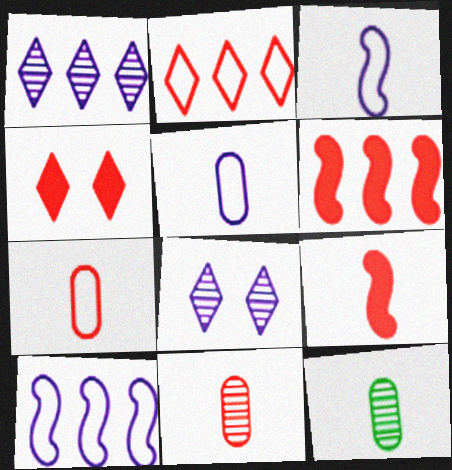[[4, 10, 12]]